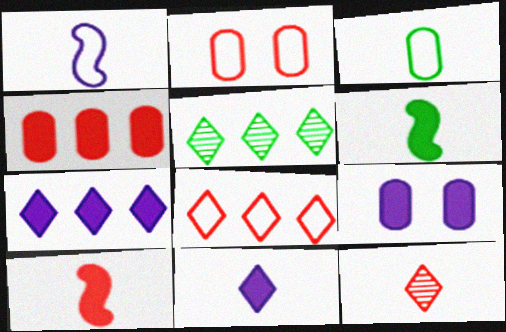[[5, 7, 8]]